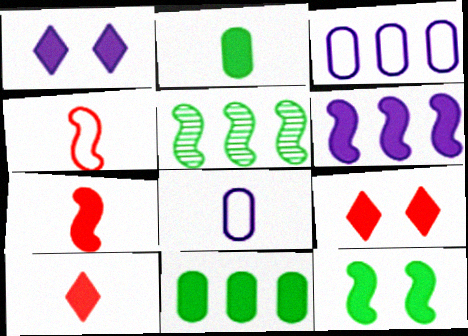[[1, 7, 11], 
[2, 6, 9], 
[5, 8, 9], 
[6, 7, 12]]